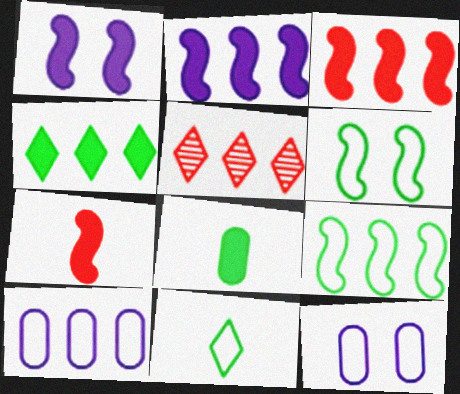[]